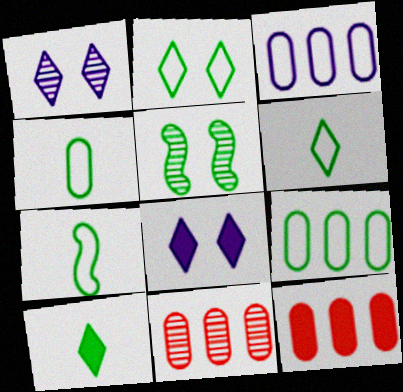[[1, 7, 12], 
[2, 7, 9], 
[4, 6, 7], 
[5, 9, 10], 
[7, 8, 11]]